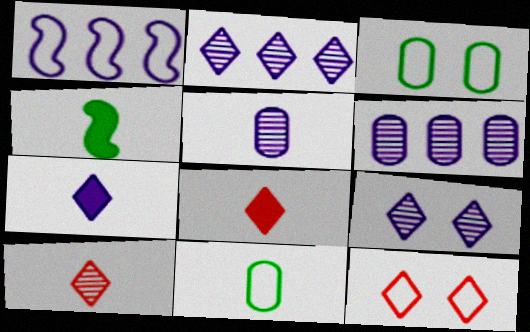[[1, 11, 12], 
[4, 6, 12]]